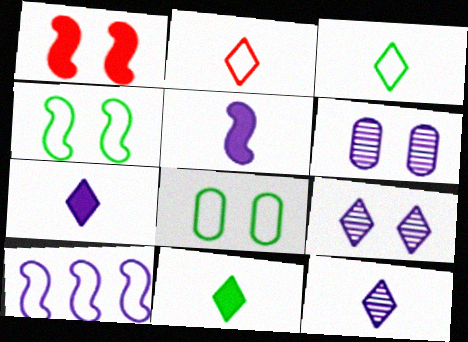[[1, 8, 9], 
[2, 8, 10], 
[2, 11, 12], 
[6, 7, 10]]